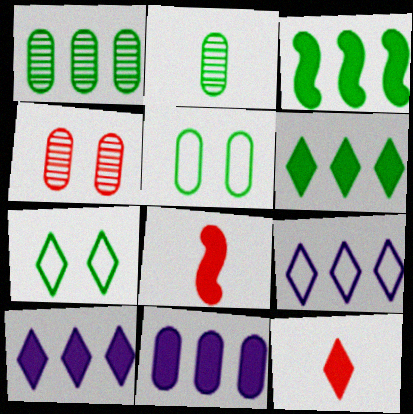[[2, 3, 7]]